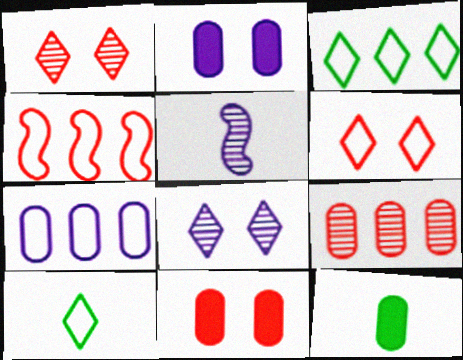[[3, 4, 7], 
[3, 5, 11], 
[4, 8, 12]]